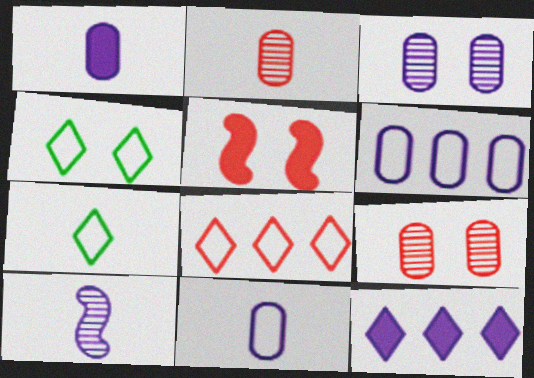[[1, 3, 6], 
[2, 5, 8], 
[3, 4, 5]]